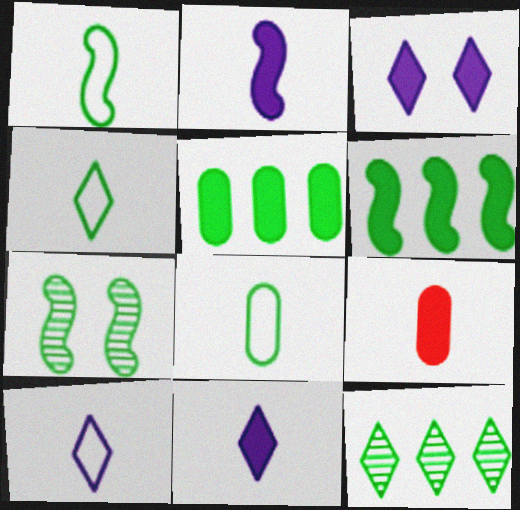[[1, 4, 8], 
[1, 6, 7], 
[3, 6, 9], 
[4, 5, 7]]